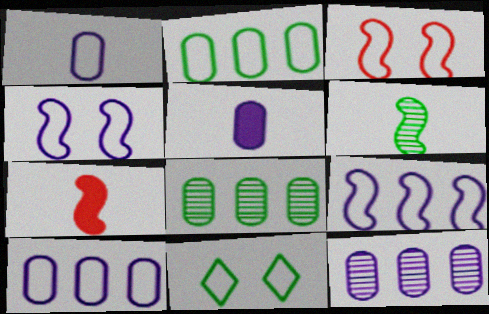[[7, 11, 12]]